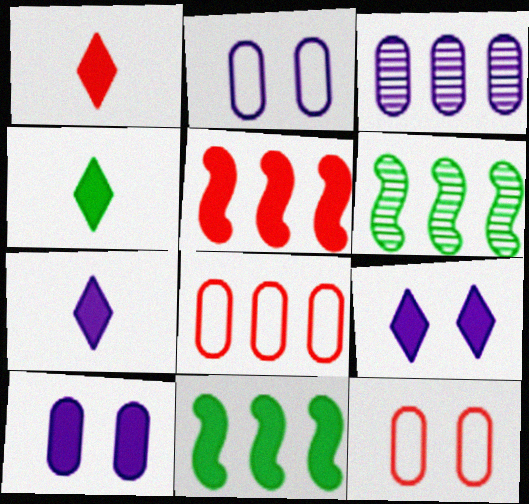[[1, 2, 6], 
[1, 4, 7], 
[1, 10, 11], 
[4, 5, 10], 
[6, 7, 12]]